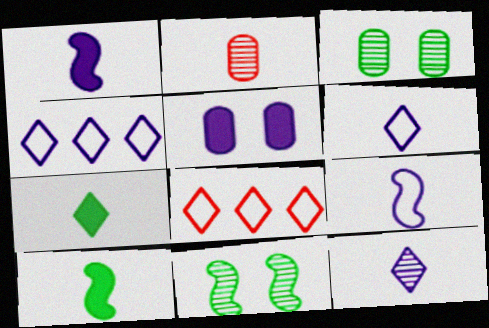[[1, 3, 8], 
[2, 6, 10], 
[2, 7, 9]]